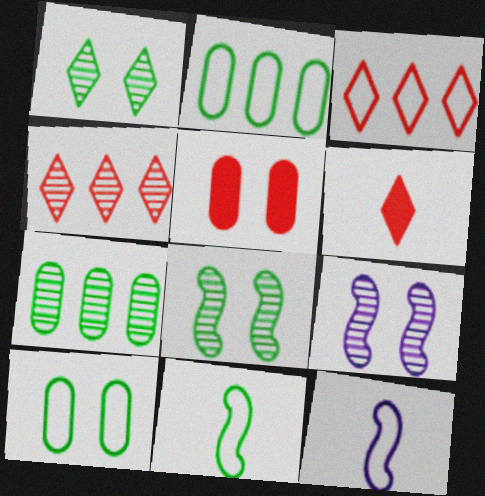[[2, 6, 9], 
[3, 10, 12]]